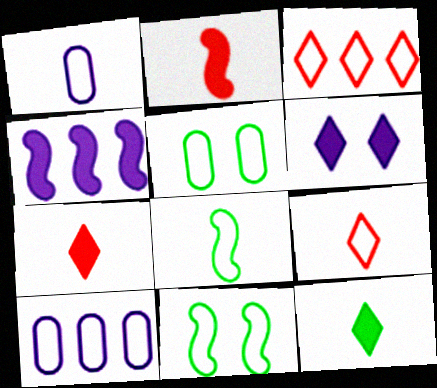[[1, 3, 11], 
[1, 8, 9], 
[9, 10, 11]]